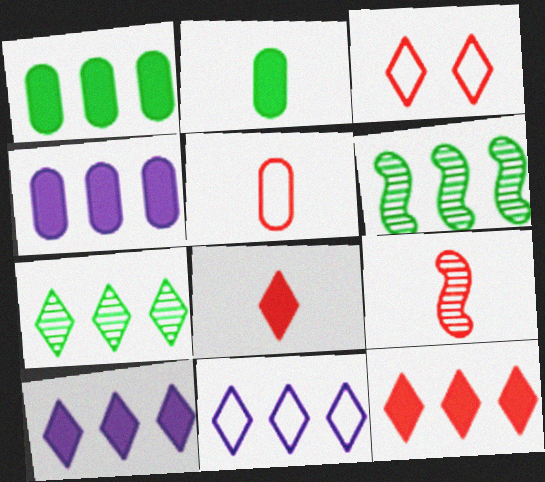[[5, 8, 9], 
[7, 11, 12]]